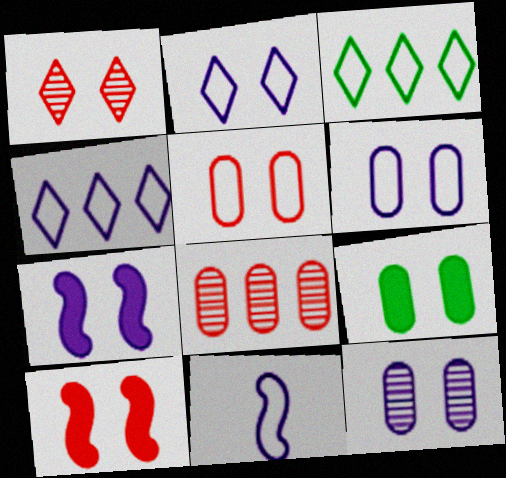[[1, 5, 10], 
[2, 7, 12], 
[3, 5, 11], 
[4, 6, 11], 
[5, 9, 12]]